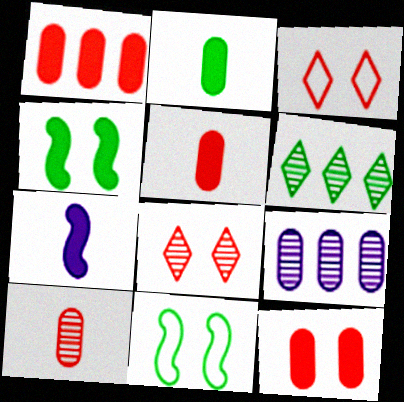[[1, 5, 12], 
[2, 6, 11]]